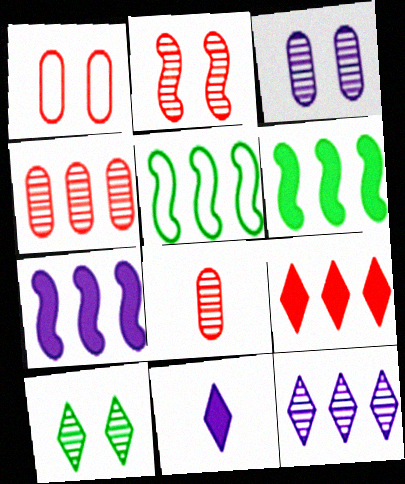[[2, 3, 10]]